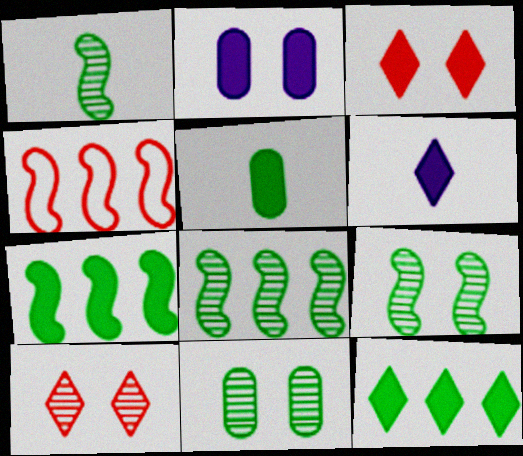[[1, 8, 9], 
[3, 6, 12], 
[4, 6, 11]]